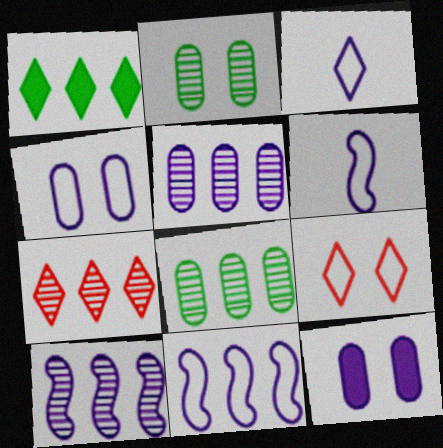[[3, 4, 11], 
[3, 10, 12], 
[7, 8, 10]]